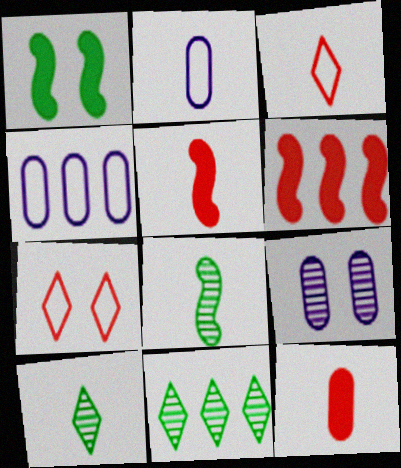[[1, 7, 9], 
[2, 5, 10], 
[4, 6, 11]]